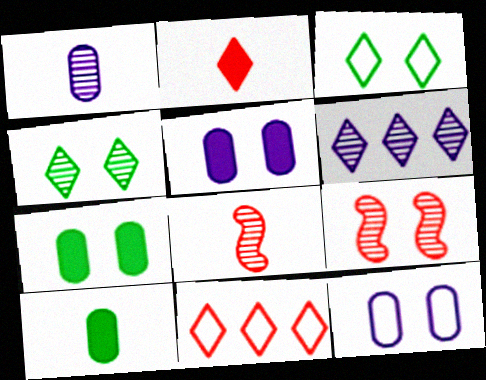[[2, 3, 6], 
[3, 5, 9]]